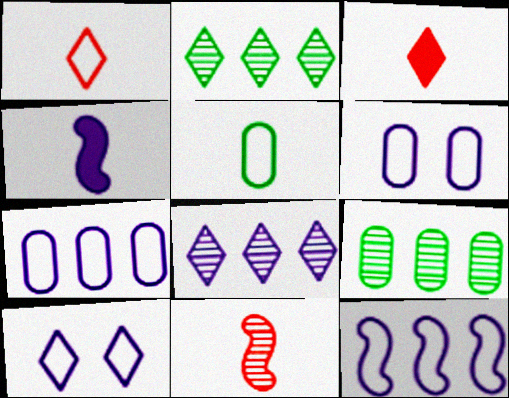[[2, 3, 10], 
[4, 6, 8]]